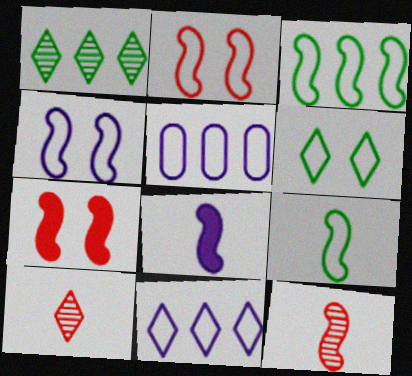[[8, 9, 12]]